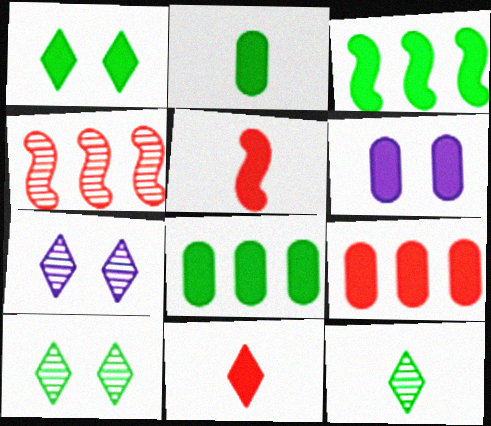[[1, 2, 3], 
[2, 6, 9], 
[3, 6, 11]]